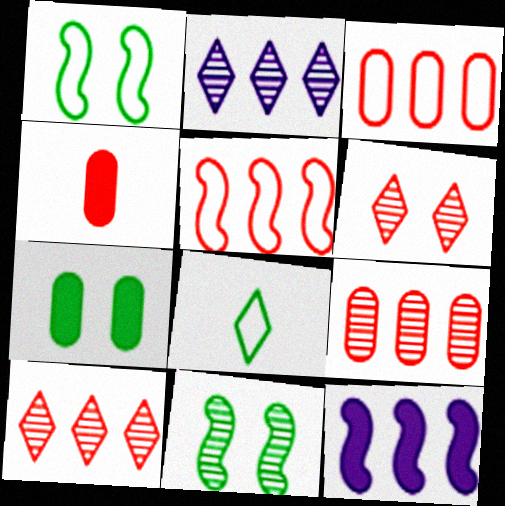[[1, 2, 4], 
[4, 5, 6]]